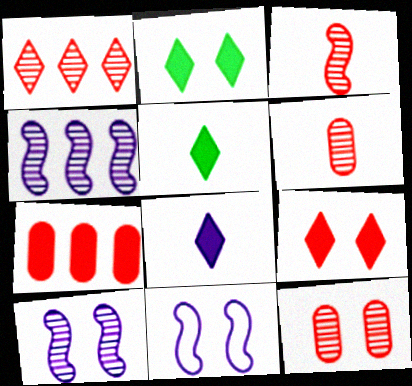[[1, 3, 12], 
[2, 11, 12]]